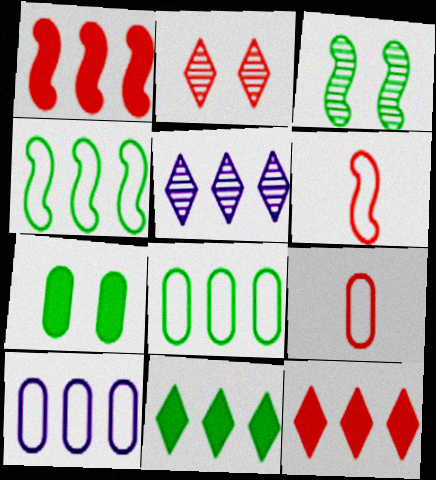[[1, 2, 9], 
[1, 5, 8], 
[5, 6, 7]]